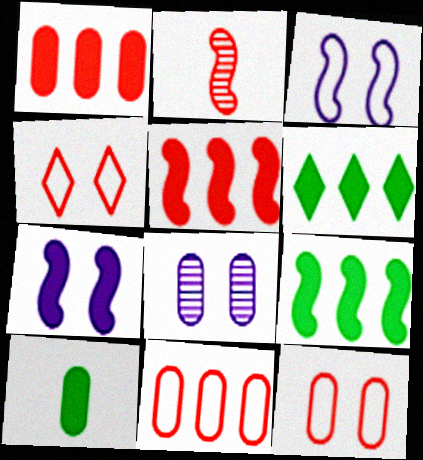[[1, 2, 4], 
[2, 3, 9], 
[8, 10, 11]]